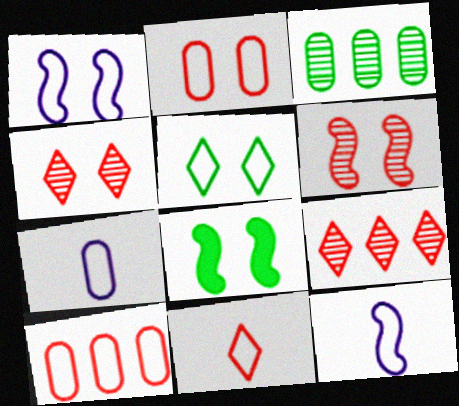[[1, 2, 5], 
[1, 6, 8], 
[5, 10, 12], 
[7, 8, 9]]